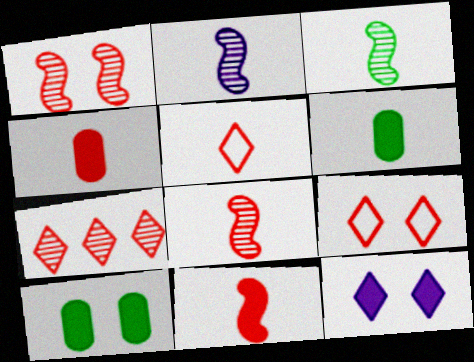[[2, 3, 8], 
[2, 5, 6], 
[4, 5, 8]]